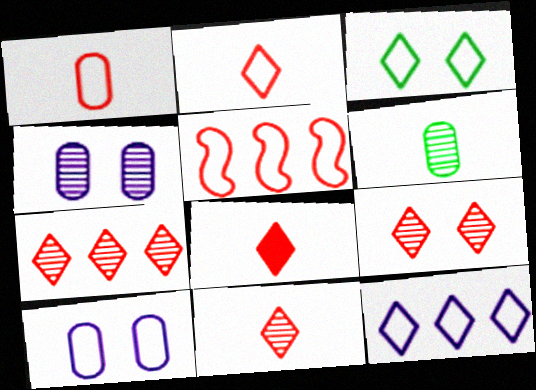[[2, 3, 12], 
[2, 8, 11], 
[7, 9, 11]]